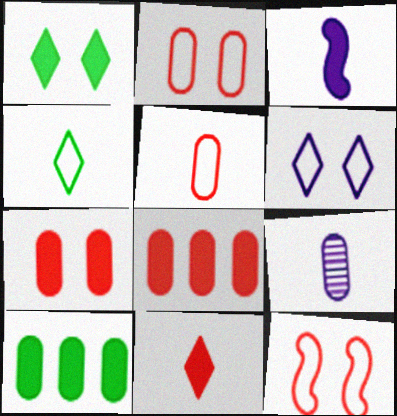[[1, 3, 8], 
[2, 9, 10]]